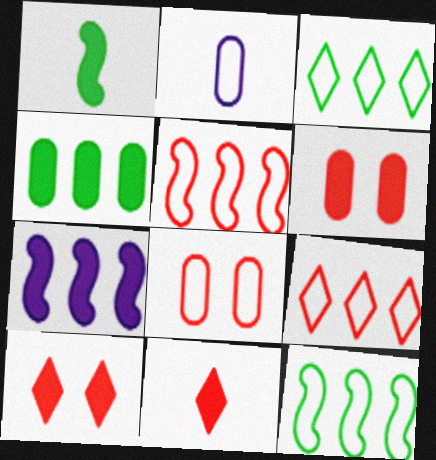[]